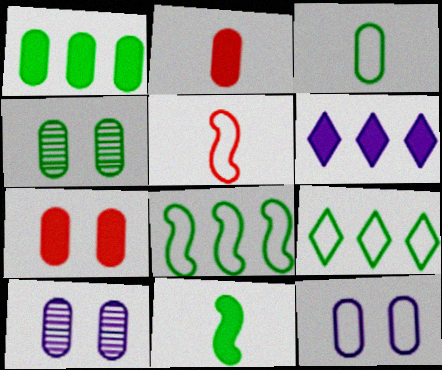[[1, 3, 4], 
[4, 5, 6], 
[4, 7, 12], 
[4, 9, 11], 
[5, 9, 12], 
[6, 7, 11]]